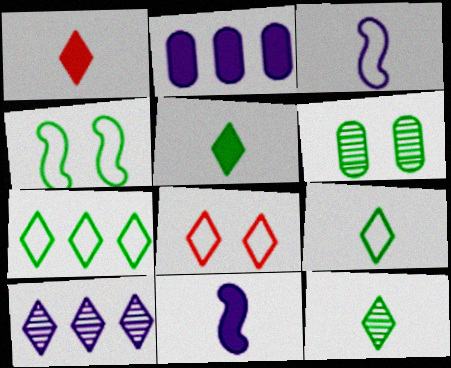[[5, 8, 10], 
[5, 9, 12]]